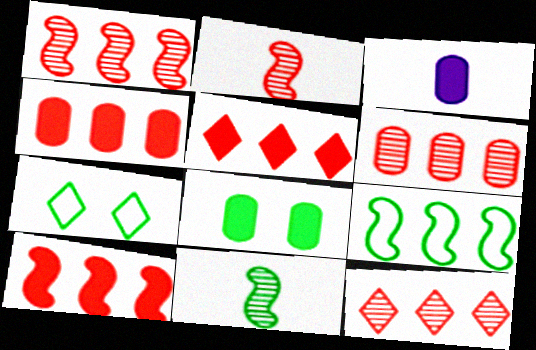[[1, 3, 7], 
[1, 6, 12], 
[3, 4, 8], 
[4, 5, 10]]